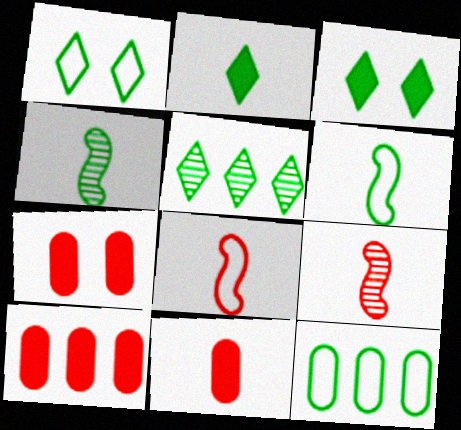[[1, 2, 5], 
[1, 6, 12], 
[3, 4, 12], 
[7, 10, 11]]